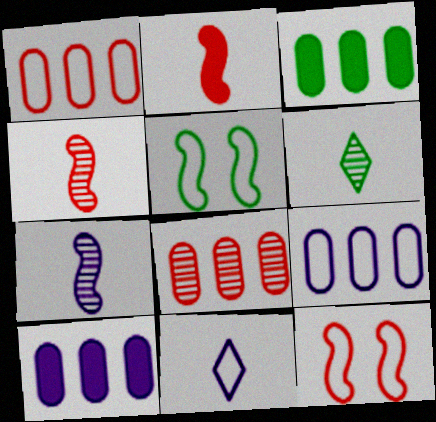[[1, 5, 11], 
[3, 5, 6], 
[3, 8, 9], 
[6, 10, 12]]